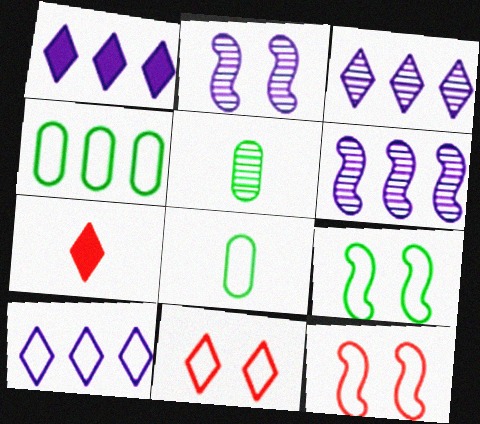[[1, 3, 10], 
[1, 5, 12], 
[2, 4, 7], 
[8, 10, 12]]